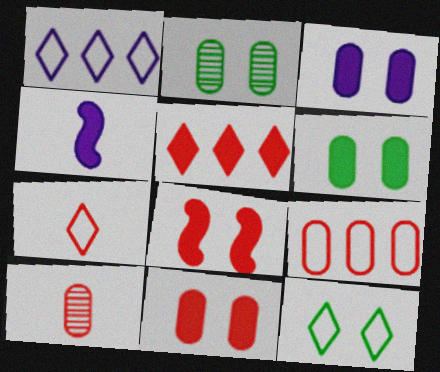[[1, 7, 12], 
[3, 6, 11], 
[4, 5, 6], 
[9, 10, 11]]